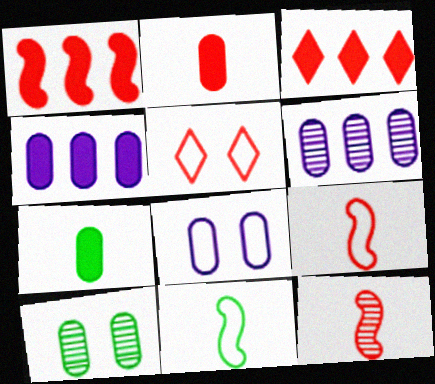[]